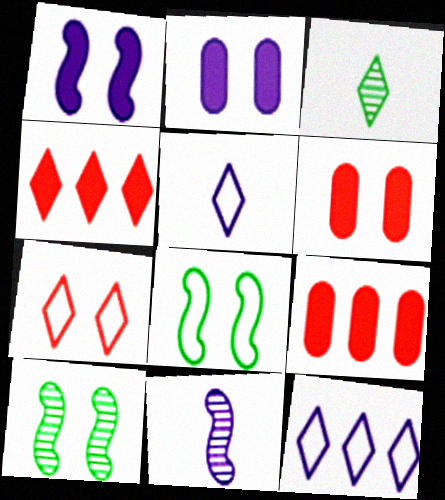[[2, 7, 10], 
[2, 11, 12], 
[5, 9, 10]]